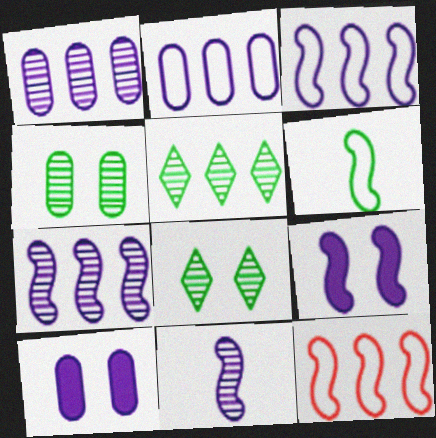[[3, 9, 11]]